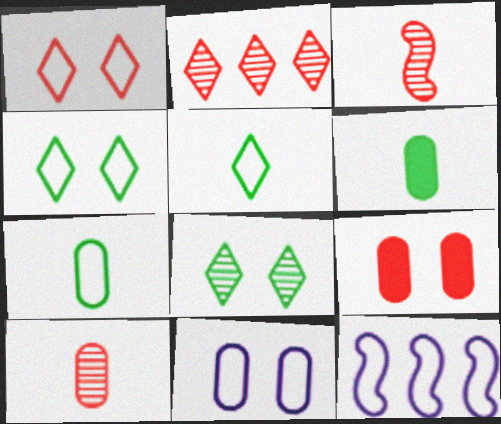[[1, 7, 12]]